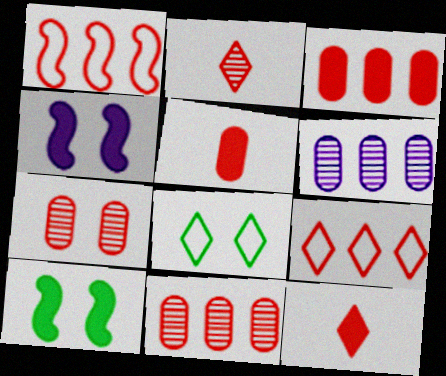[[1, 7, 12], 
[4, 7, 8]]